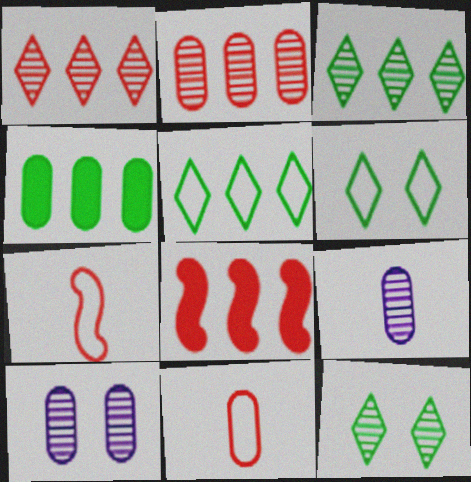[[4, 10, 11], 
[6, 8, 9]]